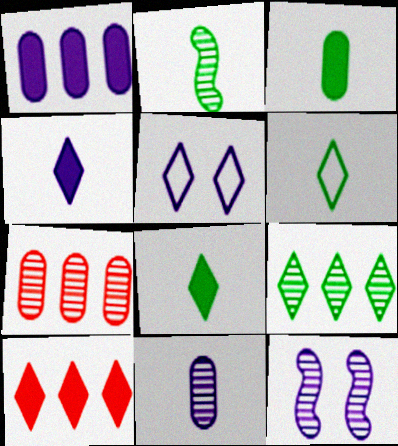[[2, 3, 6]]